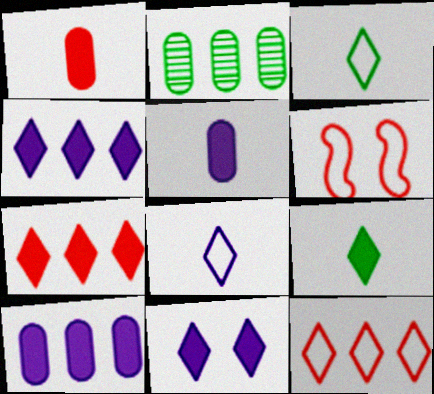[[7, 9, 11]]